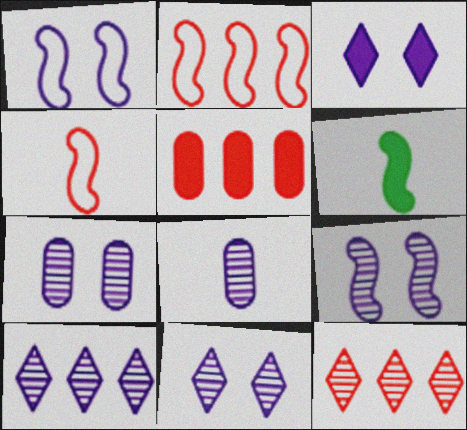[[1, 3, 7], 
[2, 5, 12], 
[2, 6, 9], 
[3, 5, 6], 
[7, 9, 11], 
[8, 9, 10]]